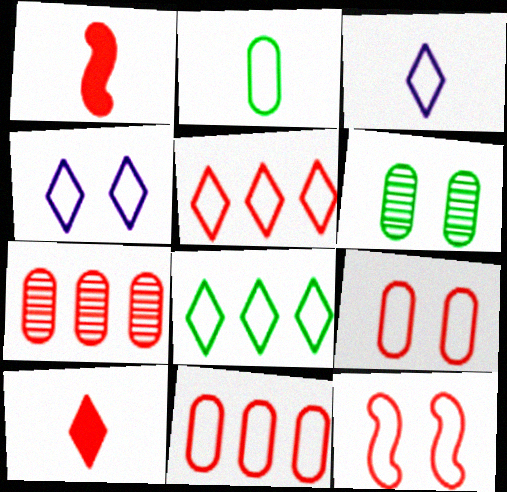[[7, 10, 12]]